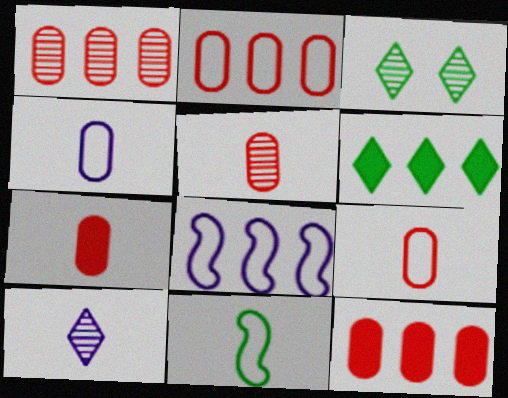[[1, 2, 12], 
[1, 6, 8], 
[3, 7, 8], 
[5, 7, 9], 
[7, 10, 11]]